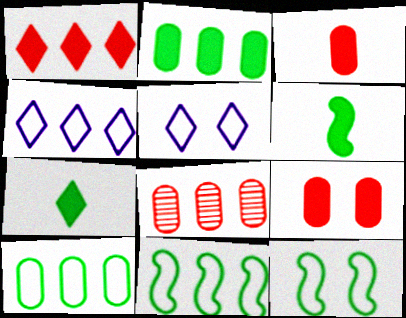[[5, 6, 8]]